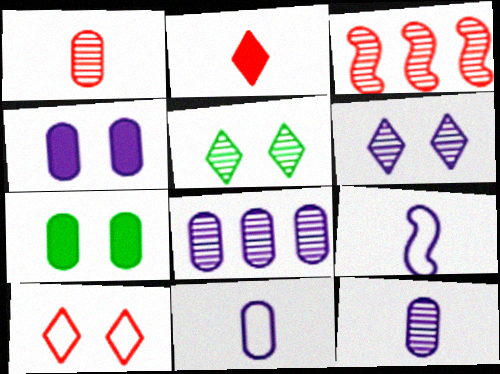[[3, 5, 12], 
[4, 8, 11]]